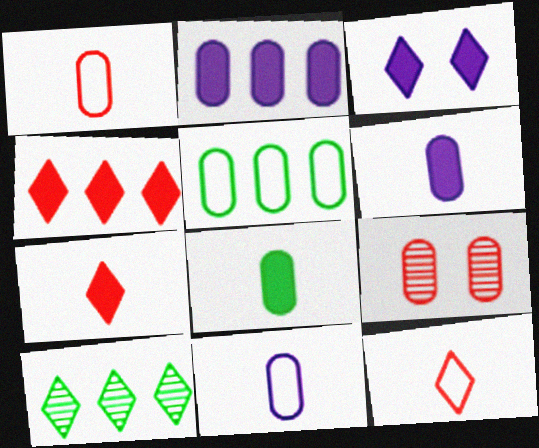[[3, 10, 12], 
[5, 6, 9]]